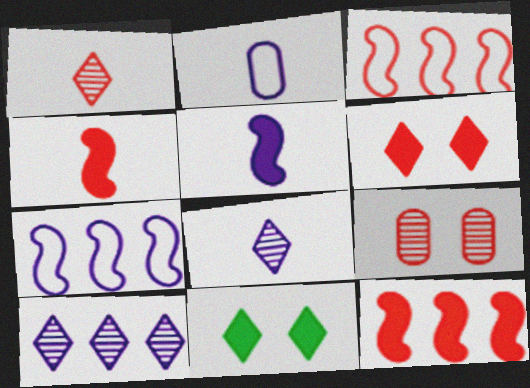[[2, 5, 8]]